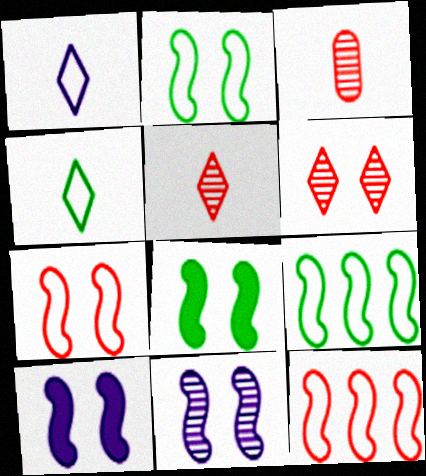[[7, 8, 11]]